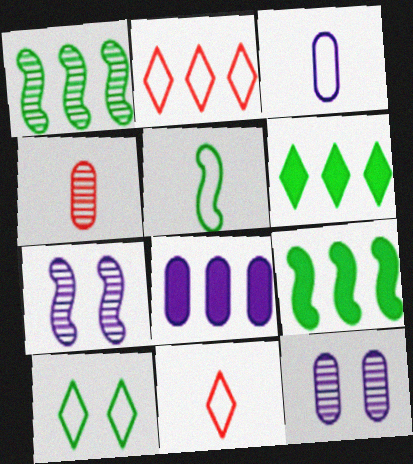[[1, 2, 8], 
[3, 5, 11], 
[3, 8, 12], 
[9, 11, 12]]